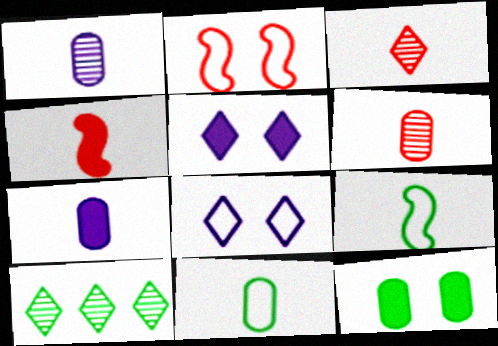[[2, 7, 10], 
[3, 7, 9], 
[6, 7, 11], 
[9, 10, 12]]